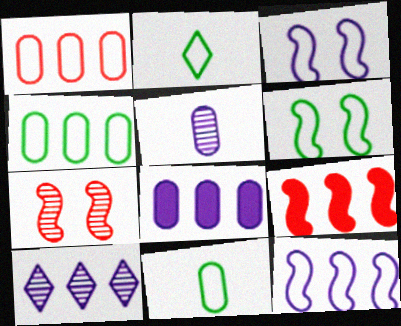[[1, 2, 3], 
[2, 4, 6], 
[2, 7, 8], 
[4, 9, 10], 
[8, 10, 12]]